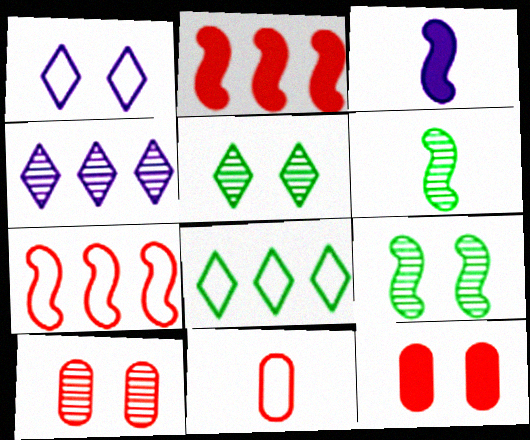[[1, 9, 12], 
[3, 7, 9], 
[3, 8, 10], 
[4, 6, 10]]